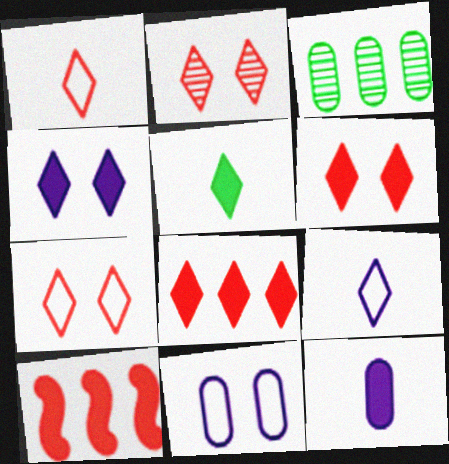[[1, 2, 8], 
[2, 6, 7], 
[4, 5, 8]]